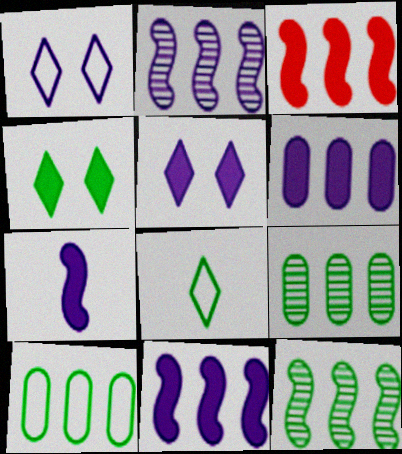[[5, 6, 7]]